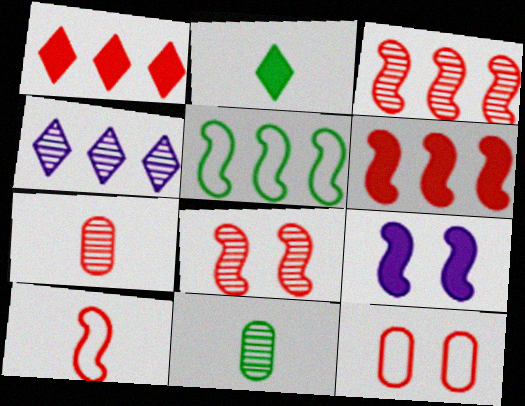[[4, 8, 11], 
[6, 8, 10]]